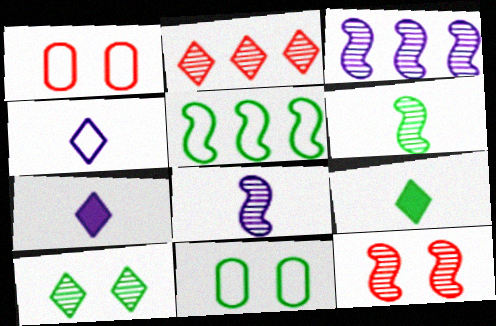[[1, 3, 9], 
[1, 4, 5], 
[3, 6, 12]]